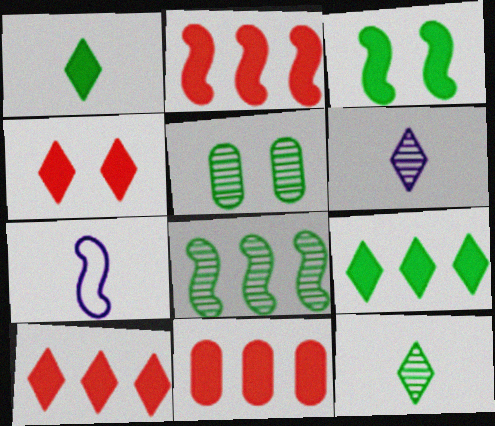[[2, 10, 11], 
[5, 7, 10], 
[5, 8, 12]]